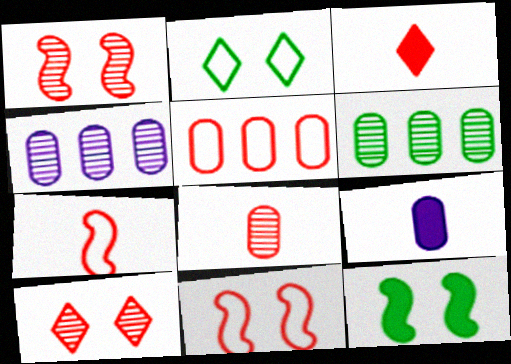[[1, 3, 5], 
[3, 7, 8]]